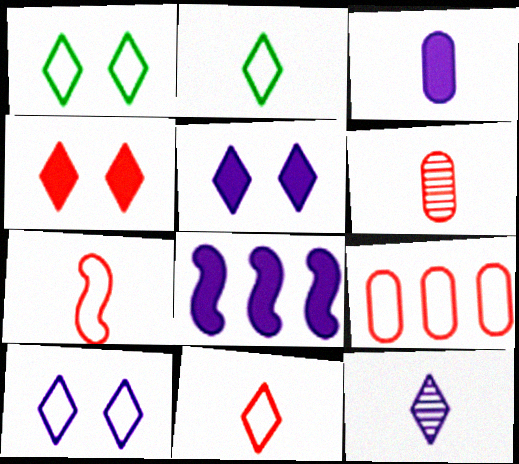[[1, 6, 8], 
[3, 5, 8]]